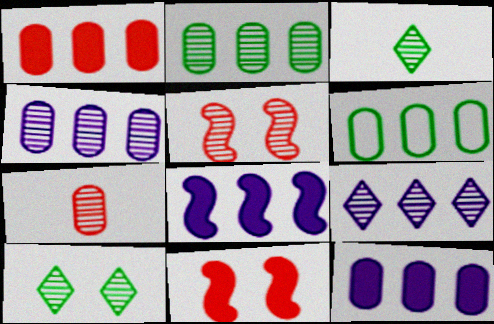[[1, 4, 6], 
[3, 4, 5]]